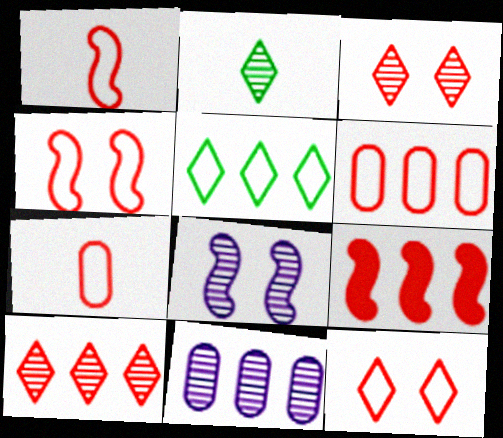[[1, 6, 12], 
[3, 7, 9], 
[5, 9, 11], 
[6, 9, 10]]